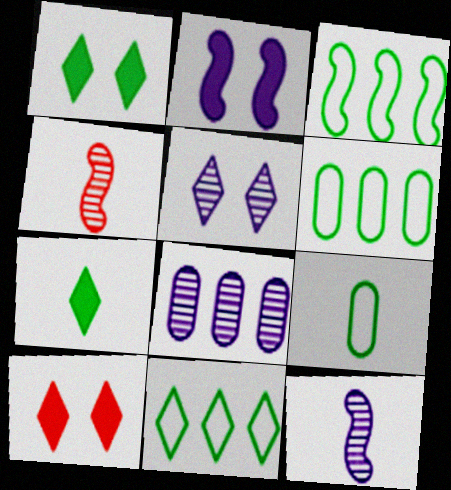[[2, 3, 4], 
[3, 6, 11], 
[5, 8, 12], 
[6, 10, 12]]